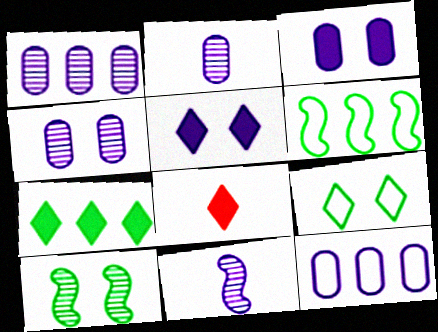[[1, 2, 4], 
[2, 3, 12], 
[4, 6, 8], 
[5, 7, 8], 
[5, 11, 12], 
[8, 10, 12]]